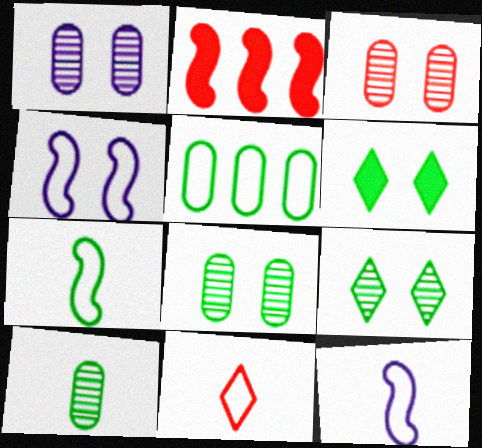[[1, 3, 8], 
[2, 3, 11], 
[3, 4, 6], 
[4, 5, 11]]